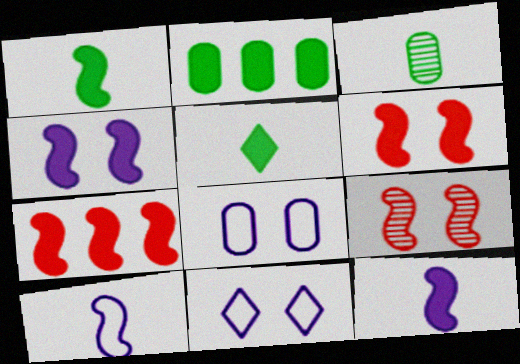[[1, 4, 7], 
[3, 7, 11]]